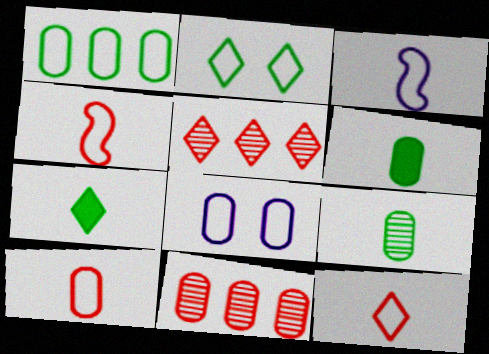[[1, 8, 10], 
[4, 10, 12], 
[6, 8, 11]]